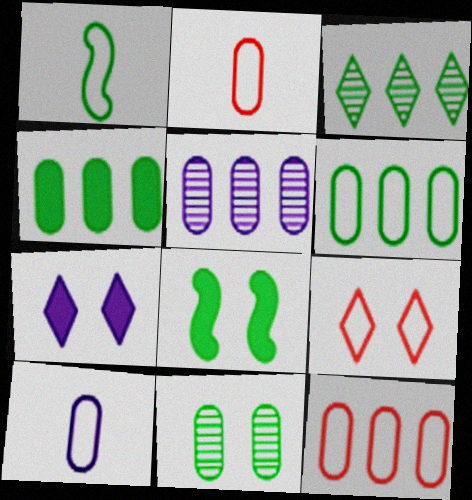[[4, 5, 12]]